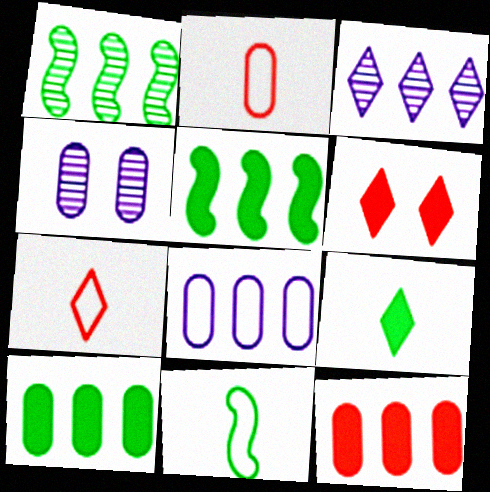[[2, 4, 10], 
[4, 5, 7]]